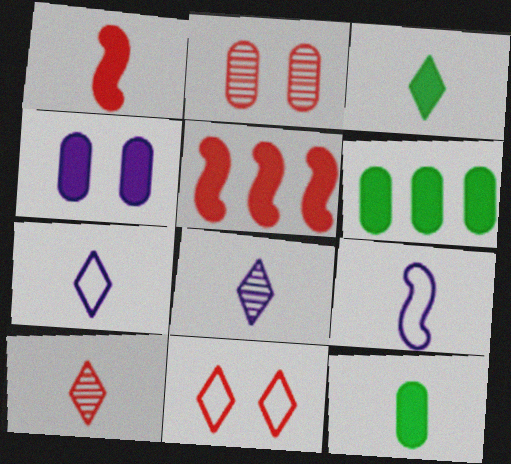[[3, 4, 5], 
[3, 7, 10], 
[9, 10, 12]]